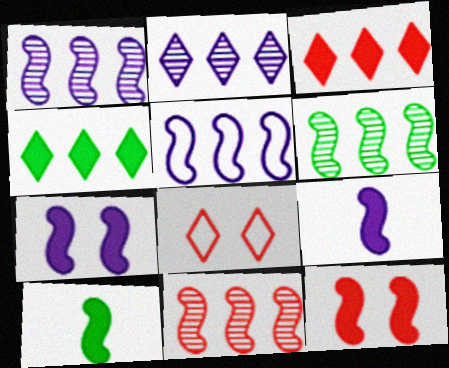[[1, 6, 11]]